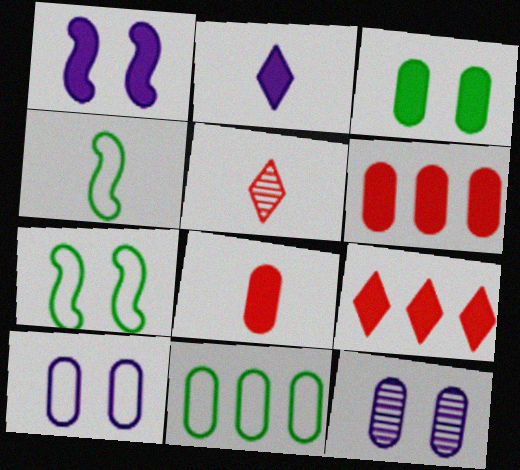[[1, 5, 11], 
[4, 9, 12], 
[8, 11, 12]]